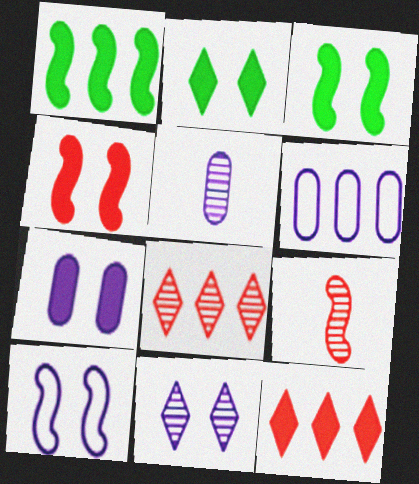[[1, 6, 8], 
[1, 9, 10], 
[2, 4, 7], 
[2, 6, 9], 
[5, 6, 7], 
[7, 10, 11]]